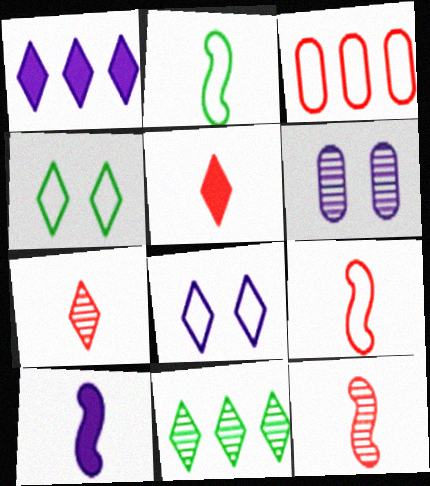[[1, 4, 7], 
[2, 3, 8], 
[2, 10, 12], 
[5, 8, 11], 
[6, 11, 12]]